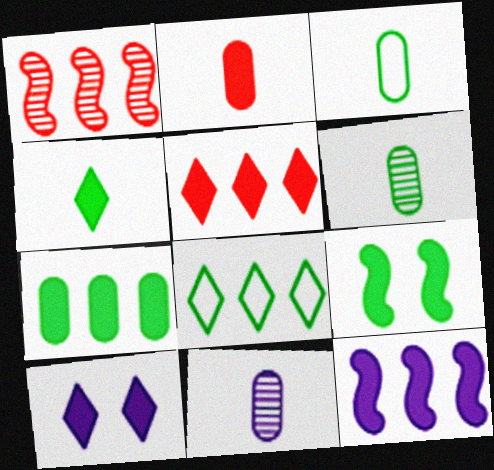[[1, 3, 10], 
[2, 3, 11], 
[4, 5, 10], 
[4, 7, 9], 
[5, 7, 12], 
[6, 8, 9]]